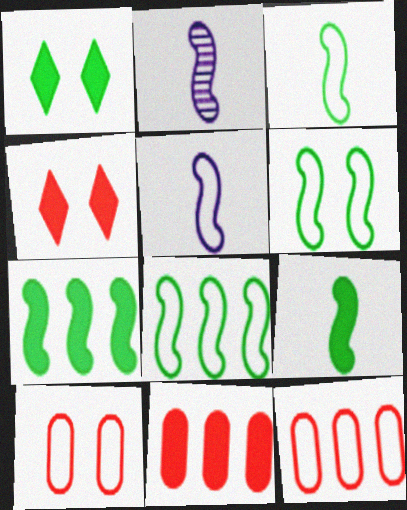[[1, 2, 12], 
[3, 6, 8]]